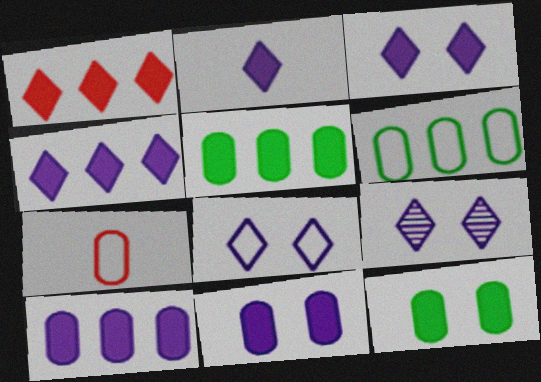[[2, 3, 4], 
[3, 8, 9]]